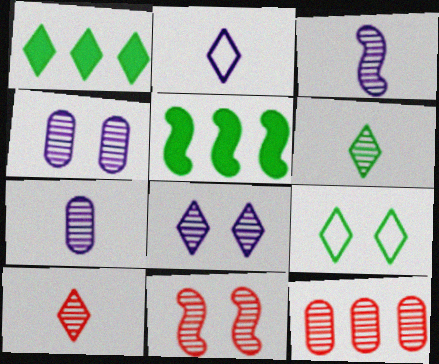[[1, 6, 9], 
[10, 11, 12]]